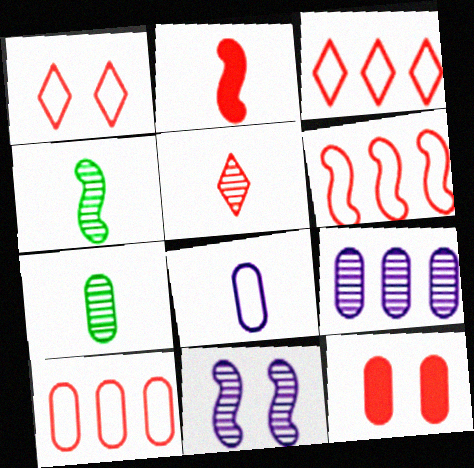[[3, 6, 10], 
[5, 6, 12]]